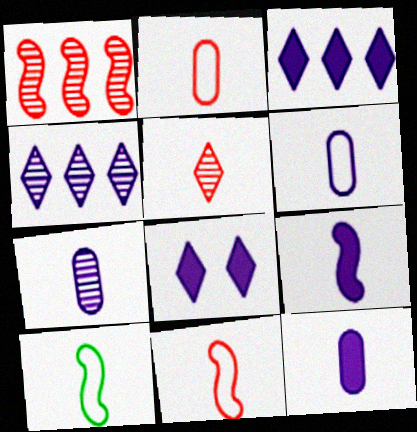[[5, 10, 12], 
[6, 7, 12]]